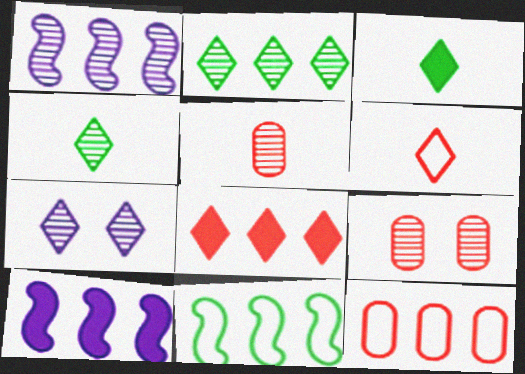[[1, 4, 9], 
[2, 10, 12]]